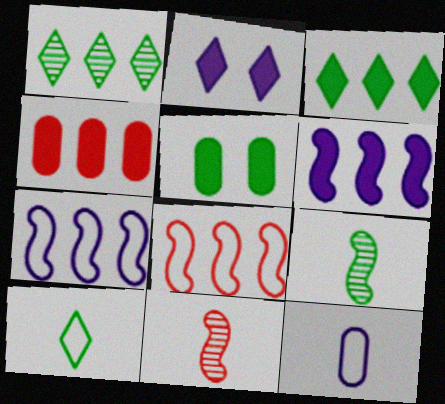[[1, 4, 7], 
[3, 4, 6]]